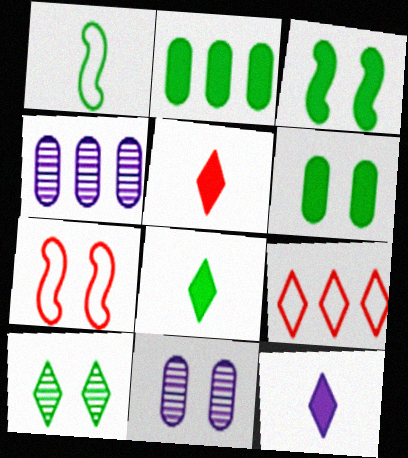[[1, 2, 10], 
[2, 3, 8], 
[4, 7, 8], 
[5, 8, 12], 
[9, 10, 12]]